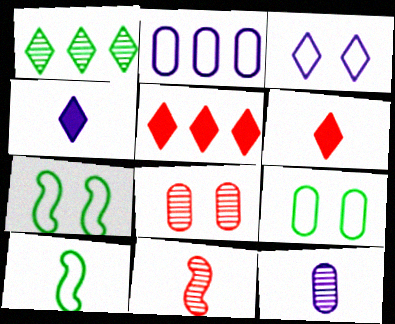[[1, 3, 6], 
[5, 7, 12], 
[6, 10, 12]]